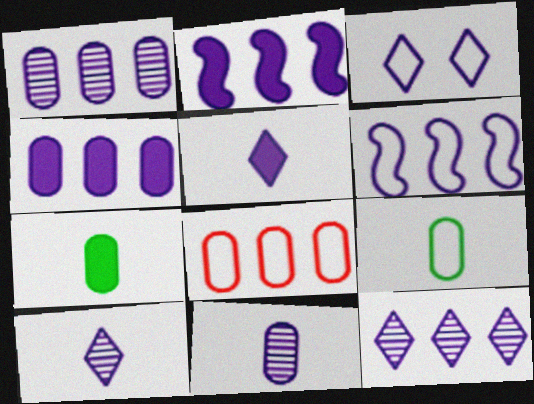[[2, 3, 11], 
[3, 5, 12], 
[4, 6, 12]]